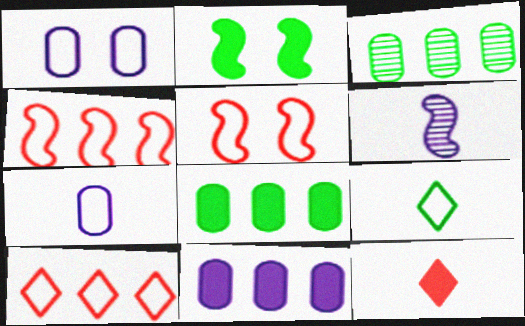[[1, 4, 9], 
[2, 3, 9], 
[2, 4, 6], 
[2, 11, 12]]